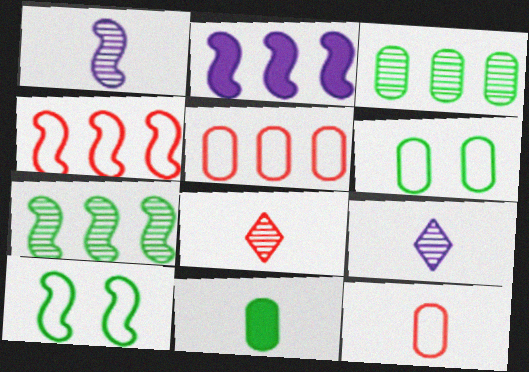[[2, 4, 7], 
[2, 6, 8], 
[3, 6, 11]]